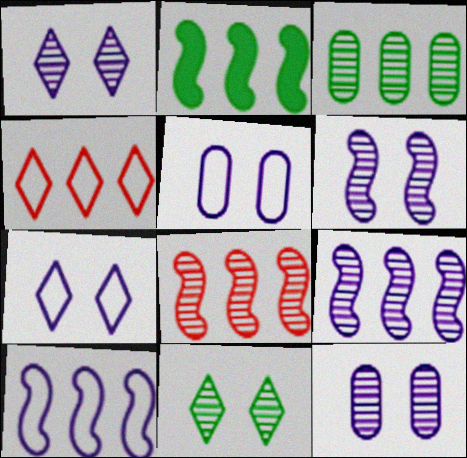[[1, 6, 12], 
[2, 8, 10]]